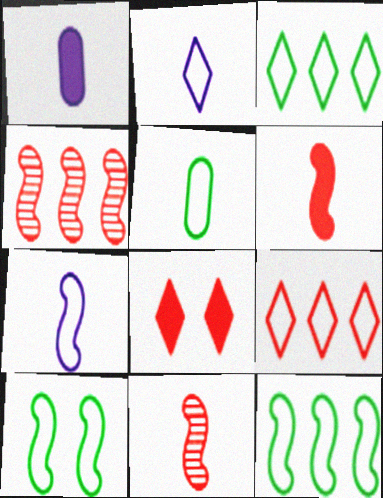[[3, 5, 10]]